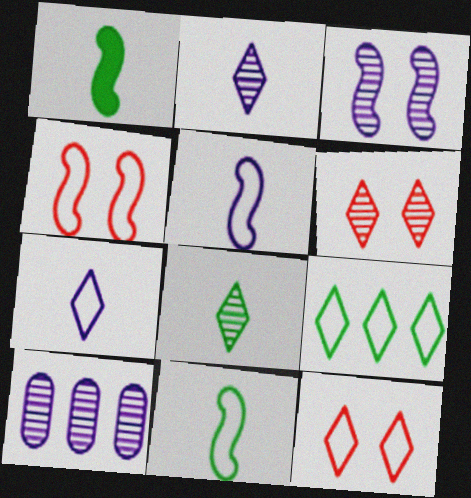[[1, 10, 12], 
[2, 3, 10], 
[7, 9, 12]]